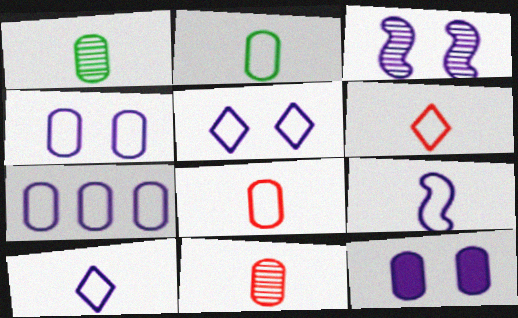[[2, 6, 9], 
[3, 5, 12], 
[5, 7, 9]]